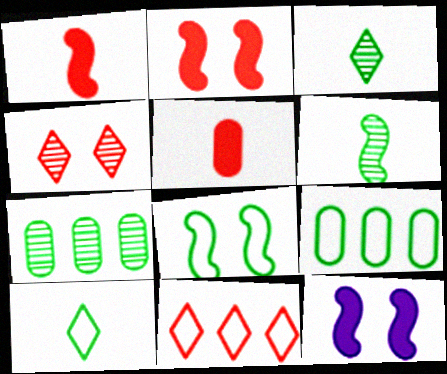[[8, 9, 10]]